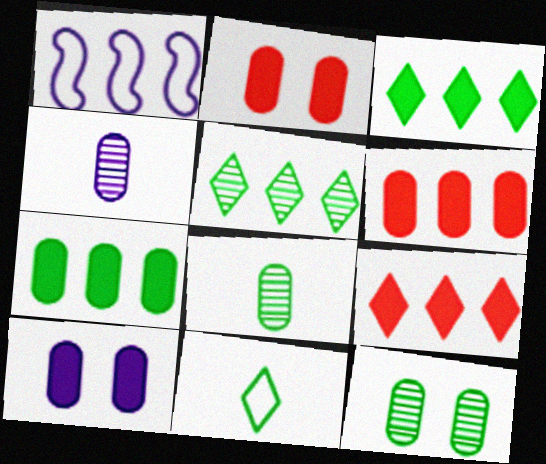[[1, 5, 6]]